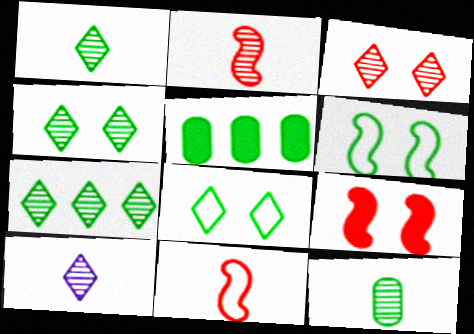[[1, 4, 7], 
[1, 5, 6], 
[2, 10, 12], 
[3, 7, 10]]